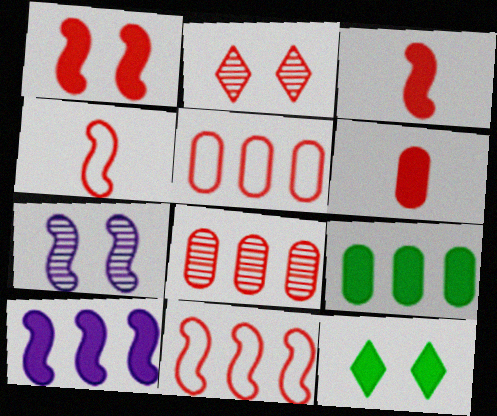[[2, 3, 5], 
[2, 6, 11], 
[6, 10, 12]]